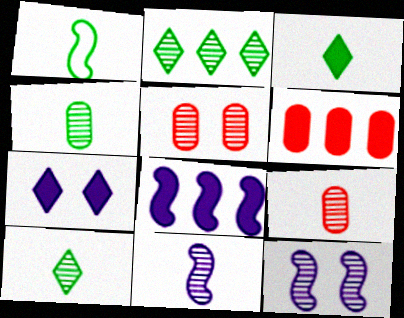[[1, 3, 4], 
[2, 5, 11], 
[2, 9, 12], 
[9, 10, 11]]